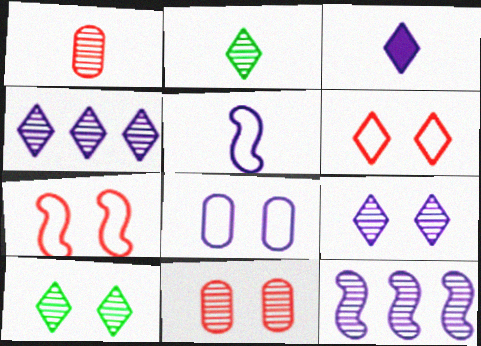[[1, 10, 12], 
[2, 11, 12], 
[3, 8, 12]]